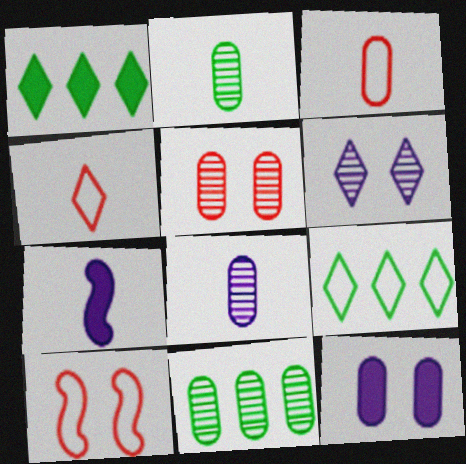[[1, 4, 6], 
[1, 8, 10], 
[2, 4, 7], 
[3, 11, 12], 
[5, 7, 9], 
[5, 8, 11]]